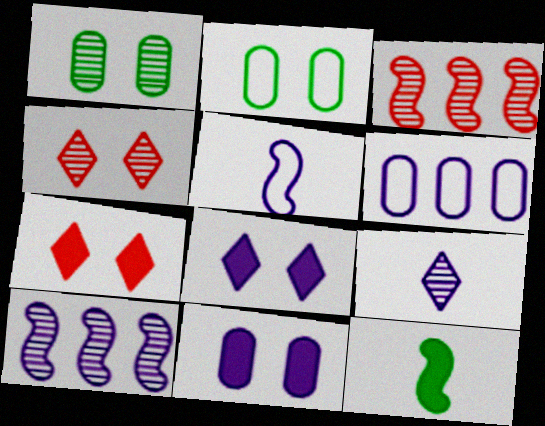[[1, 3, 9], 
[4, 6, 12]]